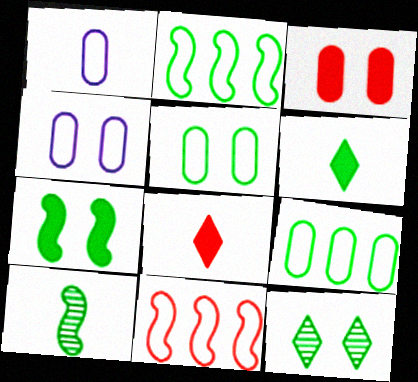[[1, 8, 10], 
[2, 7, 10], 
[5, 7, 12]]